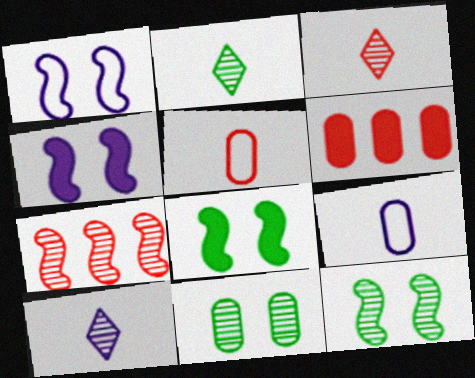[[1, 2, 6], 
[2, 3, 10], 
[6, 9, 11], 
[7, 10, 11]]